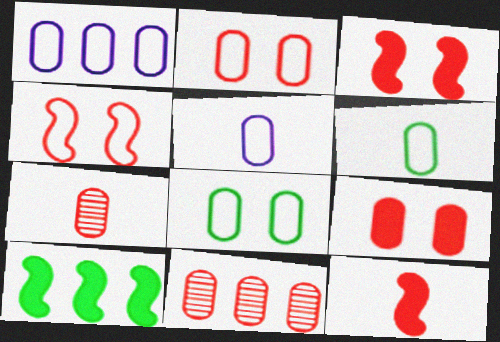[[1, 2, 6]]